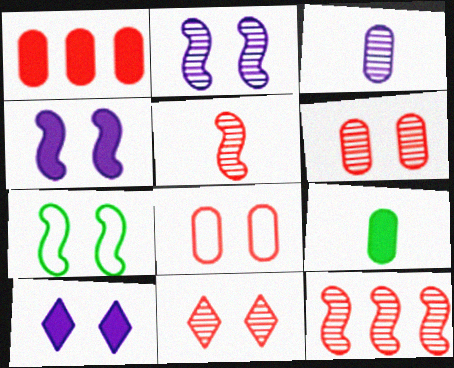[[6, 7, 10]]